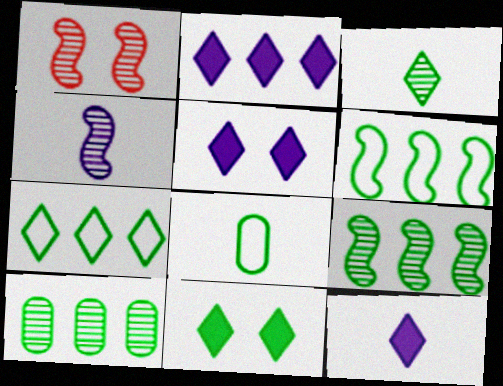[[1, 2, 8], 
[1, 4, 9], 
[2, 5, 12], 
[3, 7, 11], 
[8, 9, 11]]